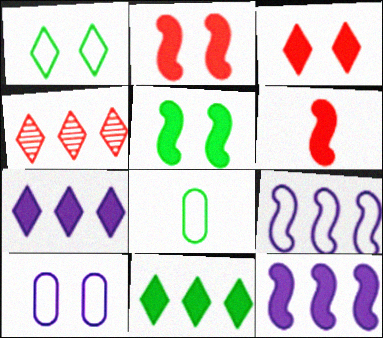[[5, 6, 12]]